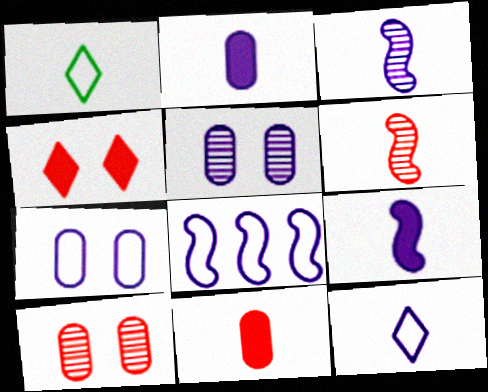[[1, 2, 6], 
[1, 3, 11], 
[2, 3, 12], 
[7, 8, 12]]